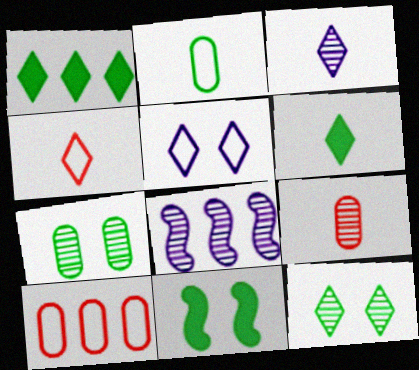[[1, 8, 10], 
[3, 4, 6], 
[3, 10, 11], 
[8, 9, 12]]